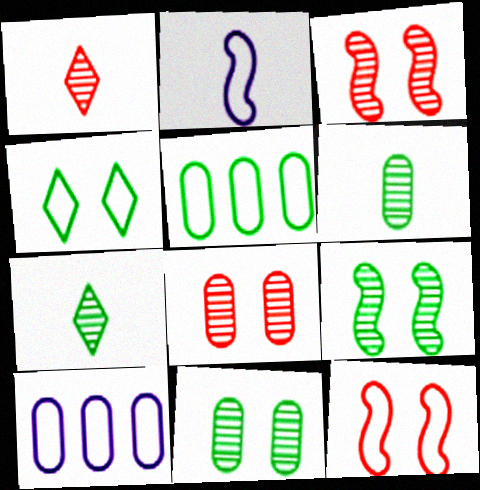[]